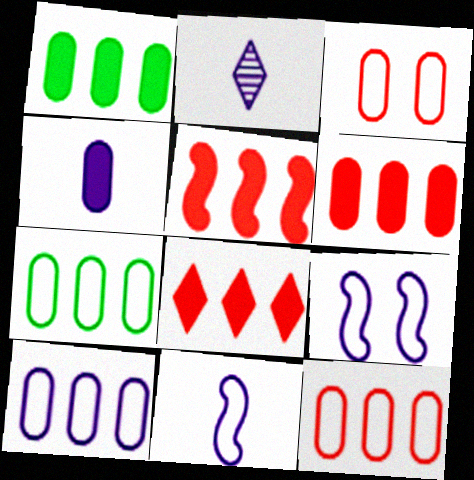[[2, 4, 11], 
[5, 6, 8], 
[7, 10, 12]]